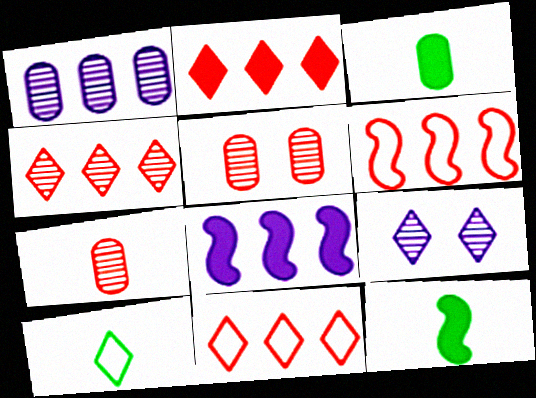[[2, 4, 11], 
[2, 9, 10], 
[3, 6, 9], 
[5, 8, 10]]